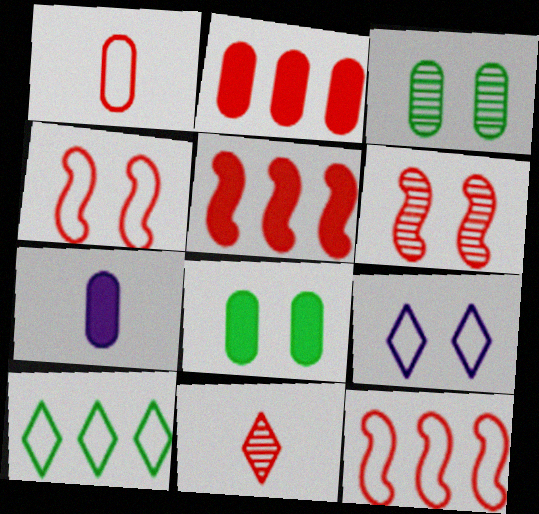[[2, 4, 11], 
[2, 7, 8], 
[6, 7, 10], 
[6, 8, 9]]